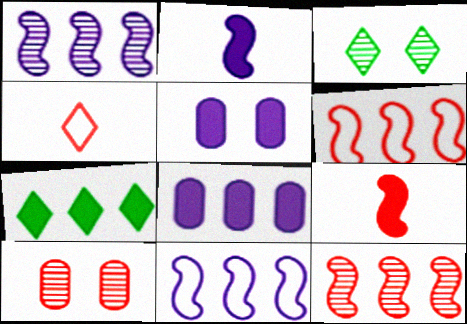[[5, 7, 9]]